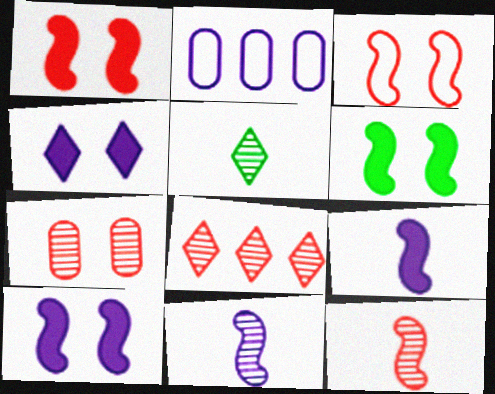[[1, 2, 5], 
[1, 6, 10], 
[2, 4, 11], 
[7, 8, 12]]